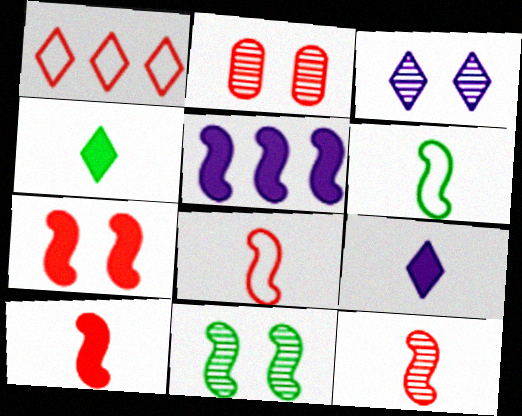[[1, 2, 10], 
[1, 3, 4], 
[2, 3, 11], 
[5, 8, 11], 
[8, 10, 12]]